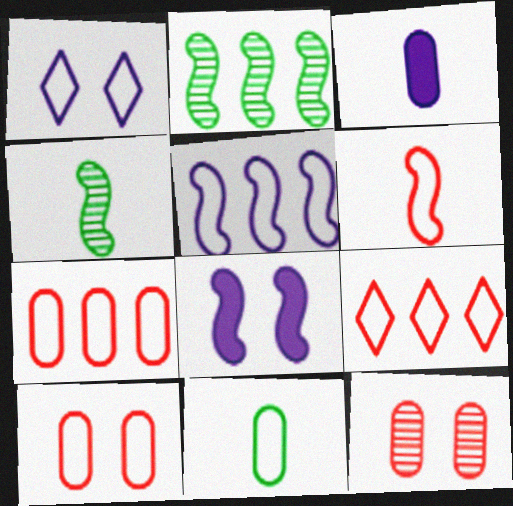[[2, 6, 8], 
[6, 9, 10]]